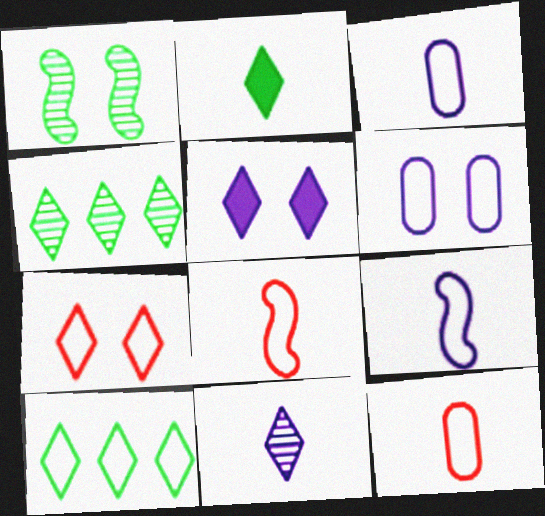[[6, 8, 10]]